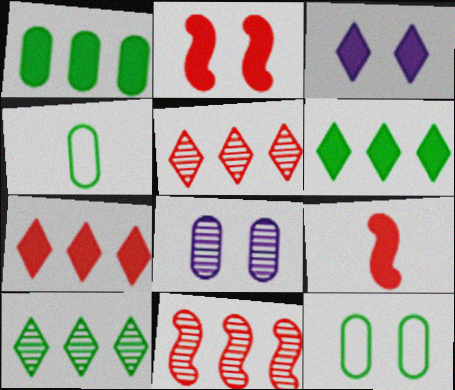[[1, 3, 9], 
[3, 4, 11]]